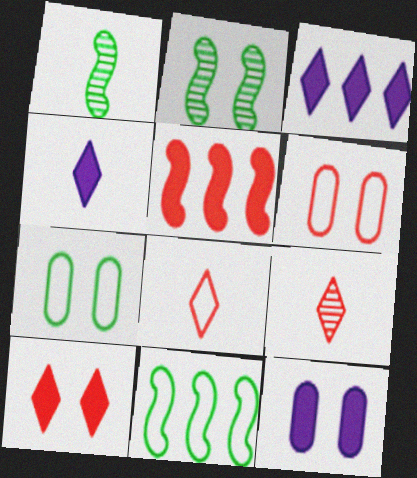[[1, 3, 6], 
[5, 6, 9], 
[9, 11, 12]]